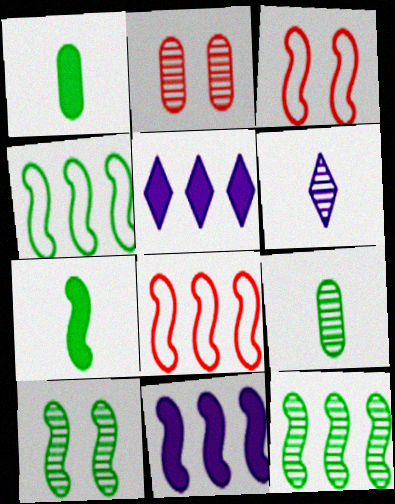[[2, 6, 12], 
[3, 5, 9], 
[4, 7, 10], 
[8, 11, 12]]